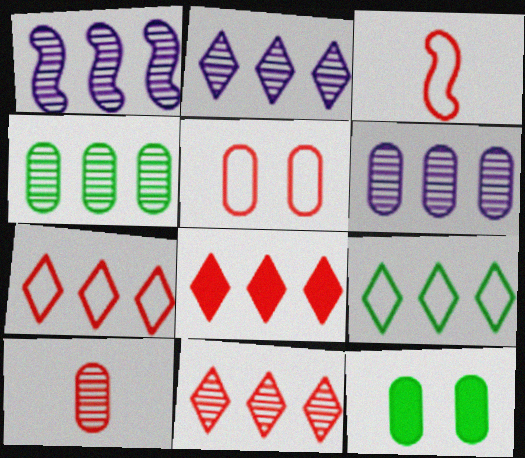[[1, 2, 6], 
[1, 4, 11], 
[2, 3, 12], 
[2, 8, 9], 
[3, 5, 7], 
[7, 8, 11]]